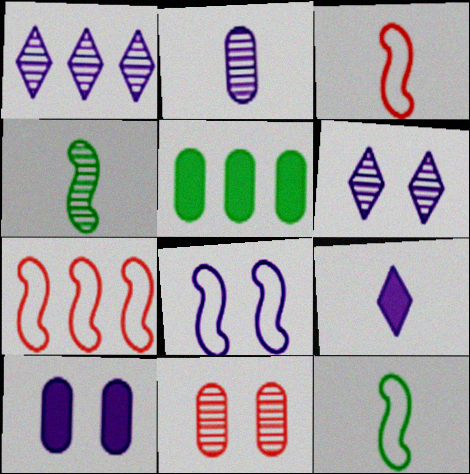[[1, 4, 11], 
[1, 5, 7], 
[3, 5, 6], 
[6, 8, 10], 
[7, 8, 12]]